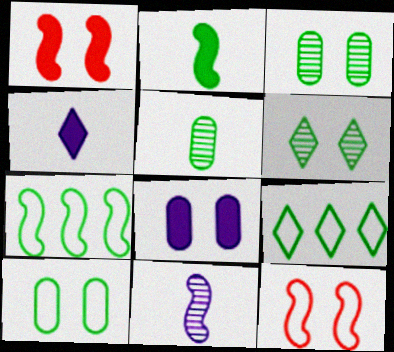[[1, 7, 11], 
[2, 3, 9], 
[6, 8, 12]]